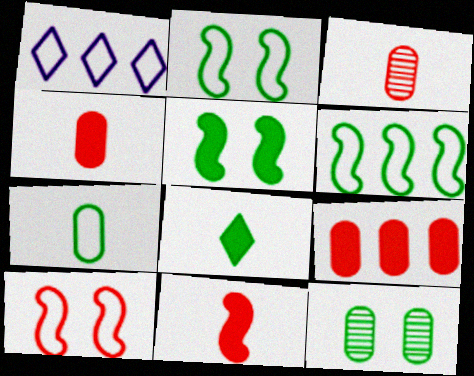[[1, 3, 5], 
[1, 7, 10], 
[1, 11, 12], 
[6, 8, 12]]